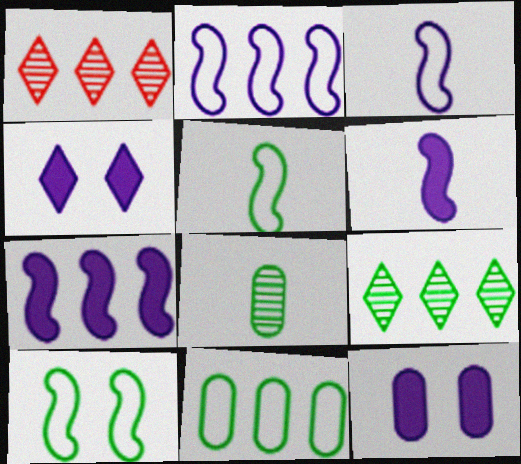[[1, 5, 12], 
[1, 7, 11]]